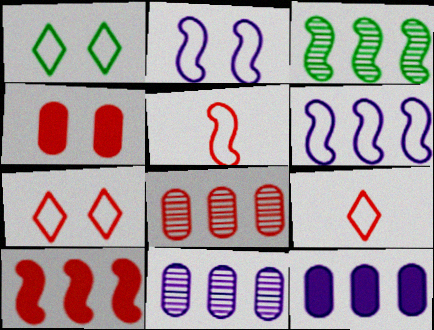[[3, 6, 10]]